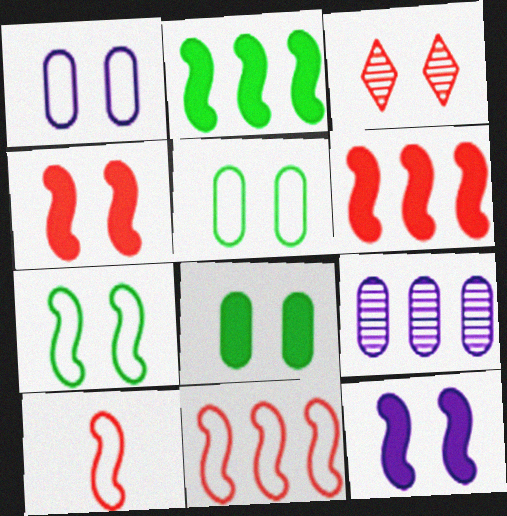[[3, 5, 12]]